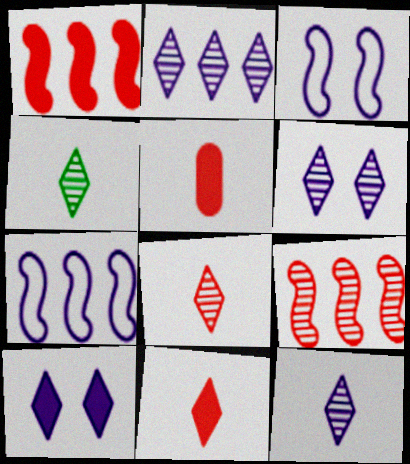[[2, 6, 12], 
[4, 8, 12]]